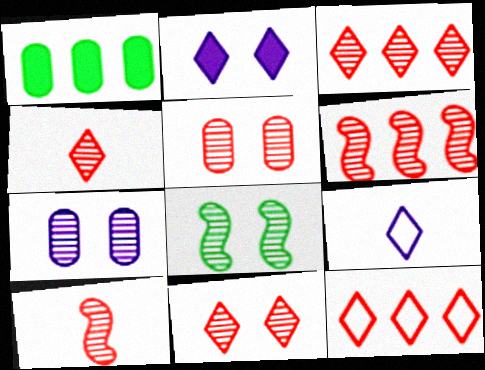[[3, 4, 11], 
[3, 5, 10], 
[4, 5, 6], 
[7, 8, 11]]